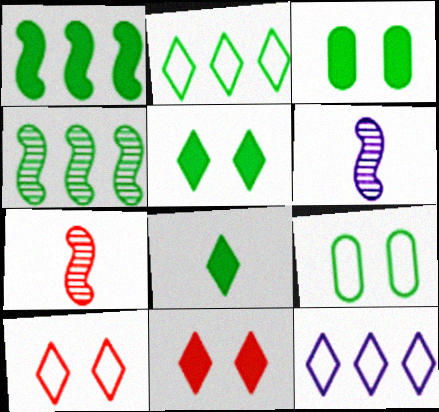[[1, 3, 8], 
[3, 7, 12], 
[4, 8, 9]]